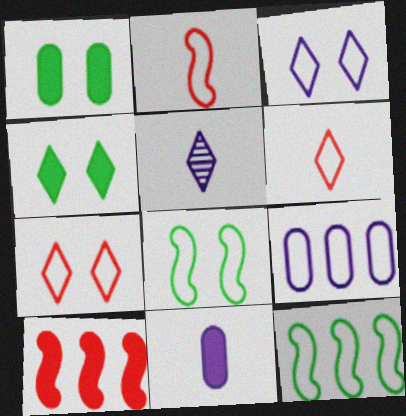[[4, 10, 11], 
[6, 8, 9]]